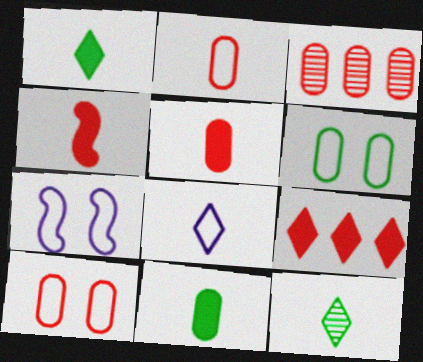[[1, 3, 7], 
[3, 5, 10]]